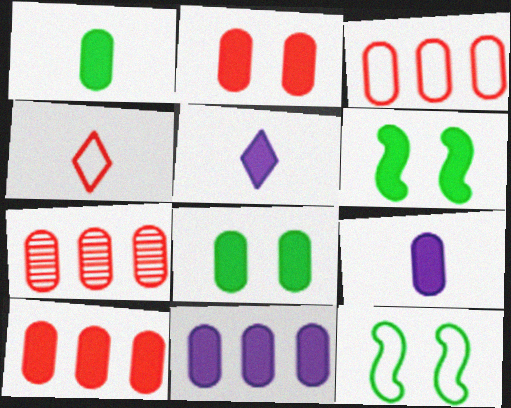[[1, 2, 11], 
[3, 7, 10], 
[5, 6, 10], 
[5, 7, 12], 
[8, 9, 10]]